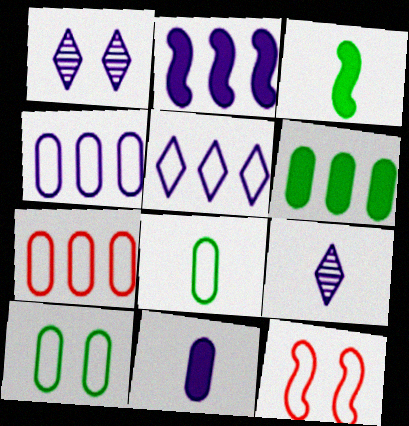[[1, 3, 7], 
[5, 8, 12], 
[6, 9, 12]]